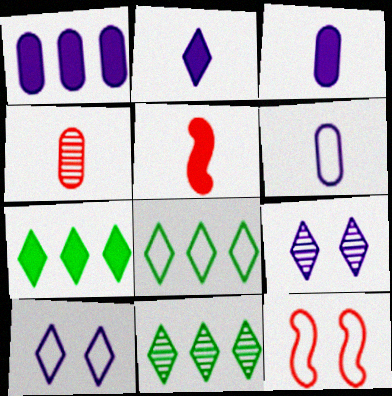[[3, 11, 12], 
[6, 8, 12], 
[7, 8, 11]]